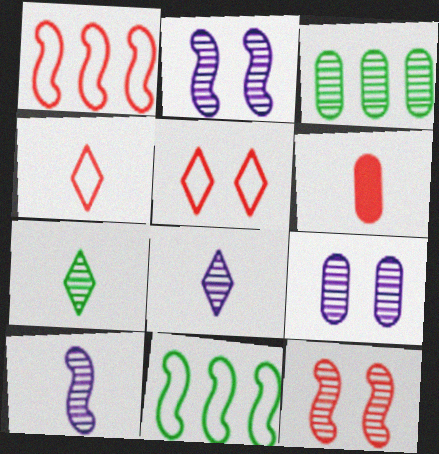[[3, 8, 12]]